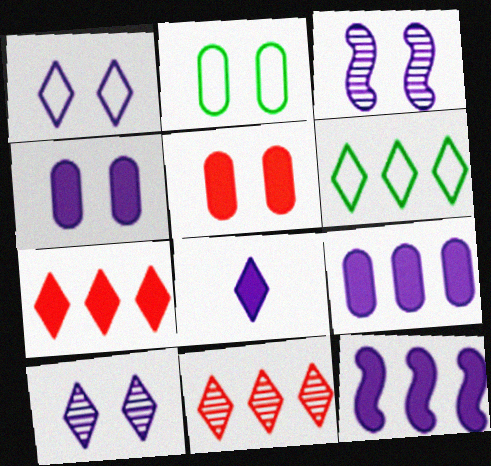[[1, 3, 4], 
[4, 8, 12]]